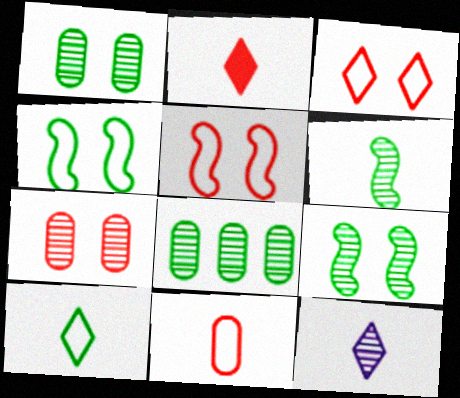[[2, 10, 12]]